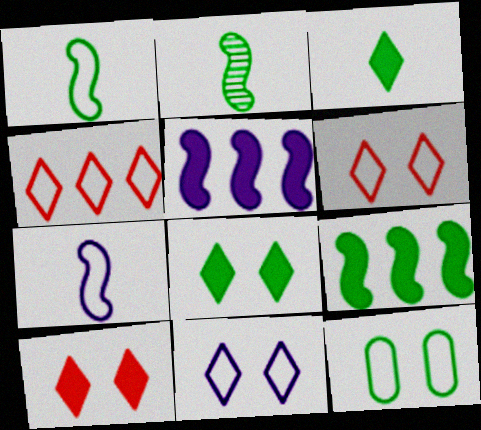[[4, 7, 12]]